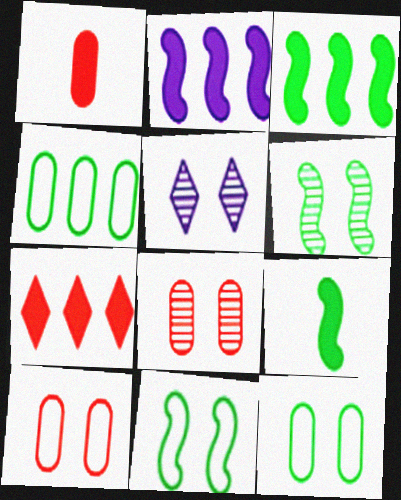[[5, 6, 8]]